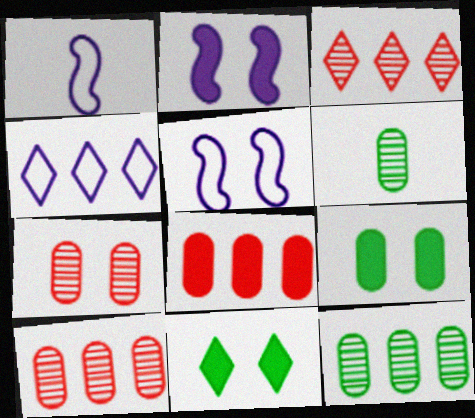[[1, 3, 9], 
[1, 10, 11], 
[5, 7, 11]]